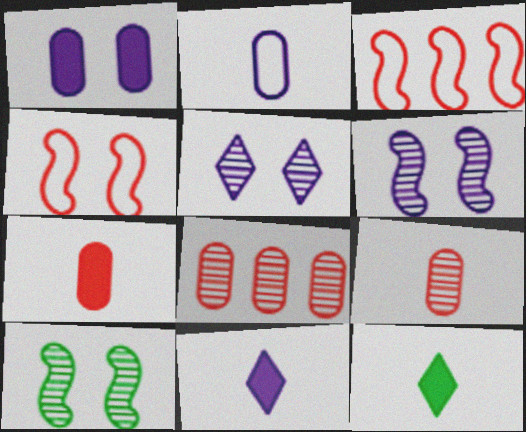[]